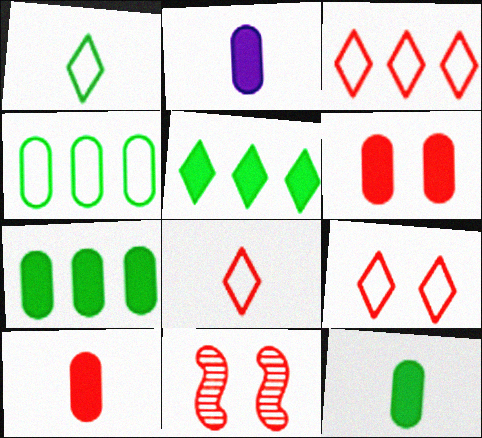[[2, 6, 7], 
[2, 10, 12], 
[3, 8, 9], 
[3, 10, 11], 
[6, 9, 11]]